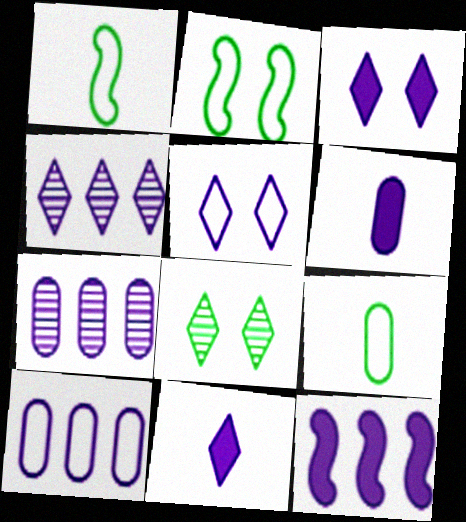[[3, 6, 12], 
[4, 5, 11], 
[4, 10, 12]]